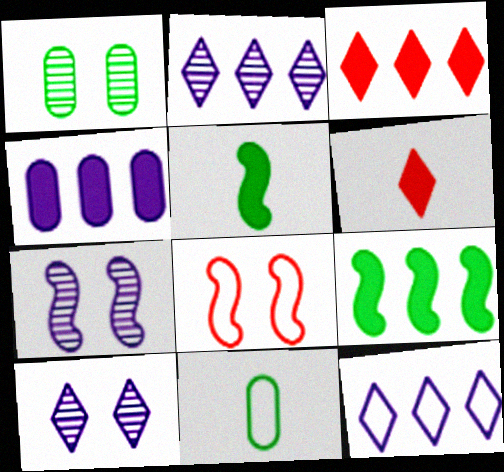[[3, 4, 9], 
[3, 7, 11], 
[8, 11, 12]]